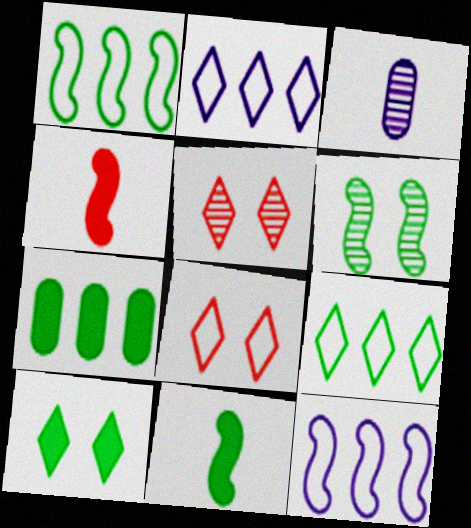[[1, 6, 11], 
[4, 6, 12], 
[7, 10, 11]]